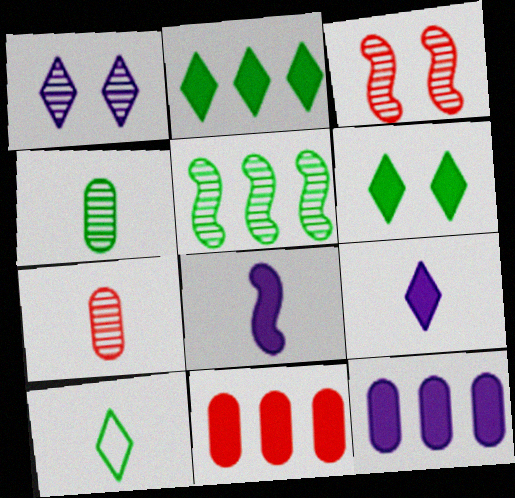[[1, 5, 7], 
[3, 10, 12], 
[6, 8, 11], 
[7, 8, 10]]